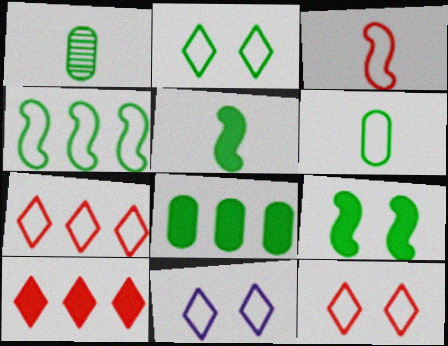[[2, 4, 6], 
[2, 11, 12]]